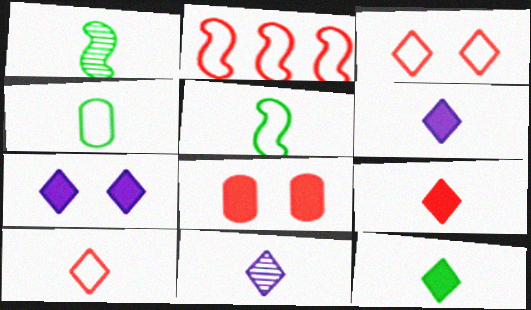[[1, 4, 12], 
[6, 9, 12], 
[10, 11, 12]]